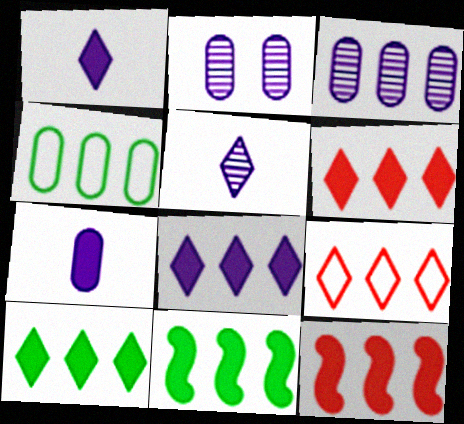[[3, 9, 11], 
[6, 8, 10]]